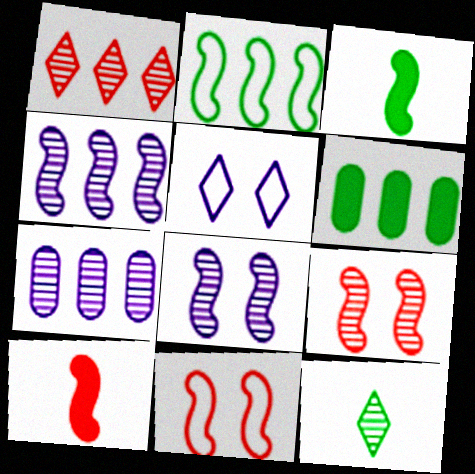[[2, 8, 10], 
[3, 4, 11], 
[7, 9, 12]]